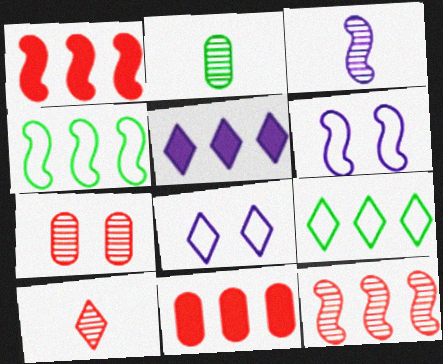[[1, 2, 8], 
[2, 3, 10], 
[7, 10, 12]]